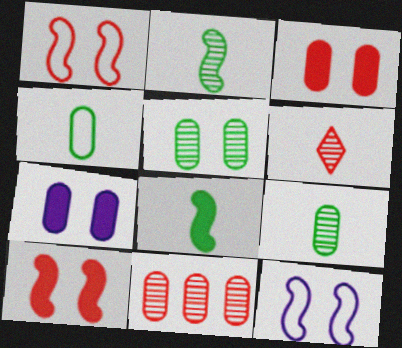[[4, 7, 11]]